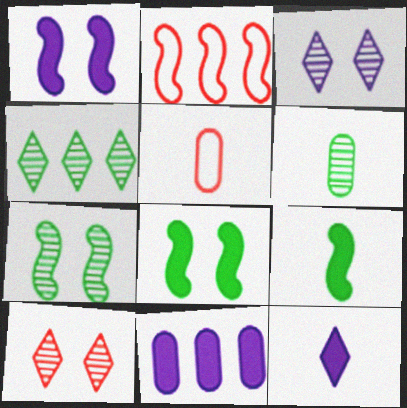[[1, 4, 5], 
[1, 11, 12], 
[2, 4, 11], 
[4, 6, 7]]